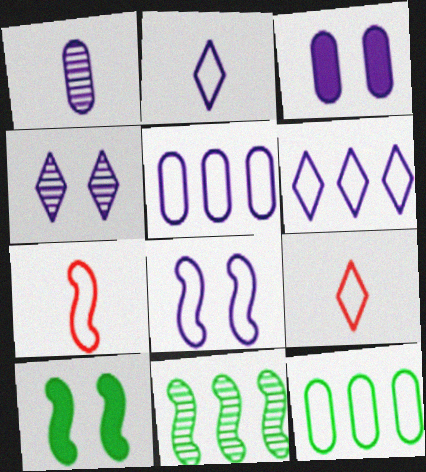[[1, 3, 5], 
[2, 5, 8], 
[3, 4, 8], 
[3, 9, 11], 
[8, 9, 12]]